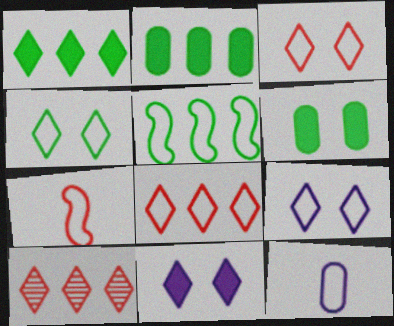[[3, 4, 9], 
[3, 5, 12]]